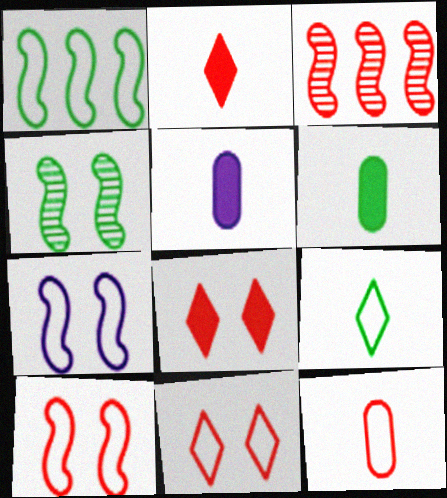[[3, 8, 12]]